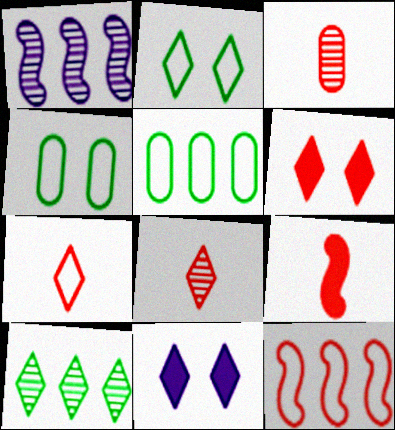[[3, 6, 12], 
[3, 7, 9], 
[7, 10, 11]]